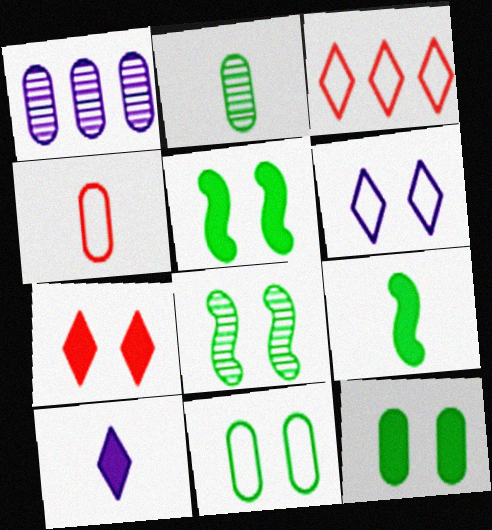[[1, 4, 12]]